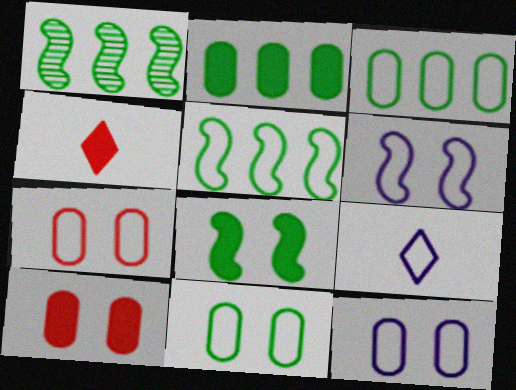[[1, 4, 12], 
[1, 9, 10], 
[5, 7, 9], 
[7, 11, 12]]